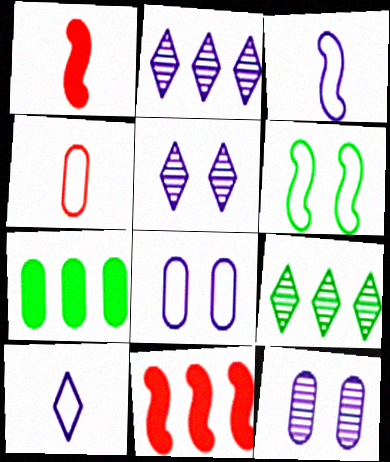[[1, 8, 9], 
[4, 7, 12]]